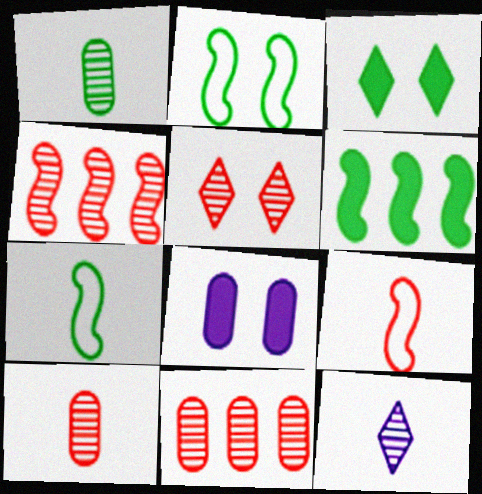[[2, 5, 8], 
[4, 5, 10]]